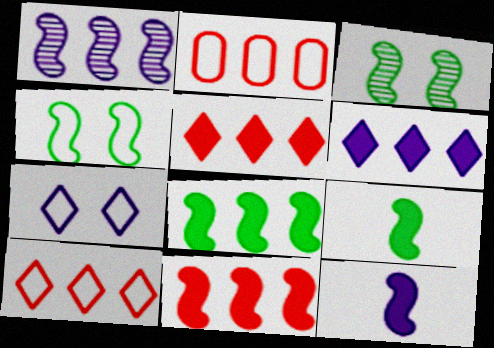[]